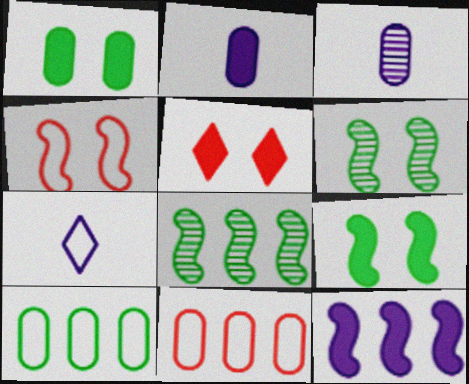[[1, 3, 11], 
[4, 7, 10]]